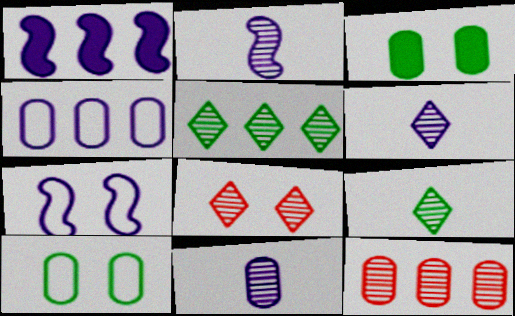[[1, 2, 7], 
[2, 6, 11], 
[3, 7, 8], 
[5, 6, 8]]